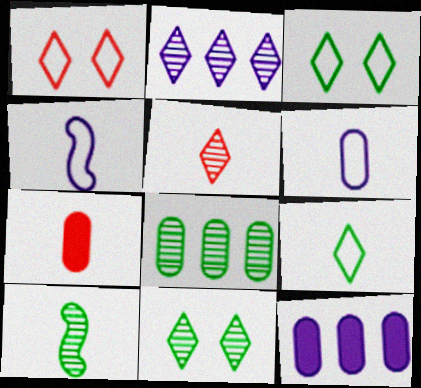[[1, 10, 12], 
[2, 5, 11], 
[8, 10, 11]]